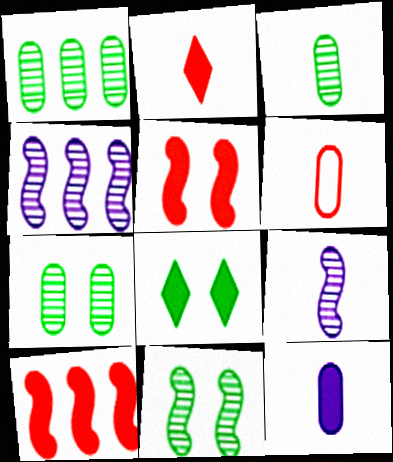[[1, 3, 7], 
[3, 6, 12], 
[4, 6, 8], 
[8, 10, 12]]